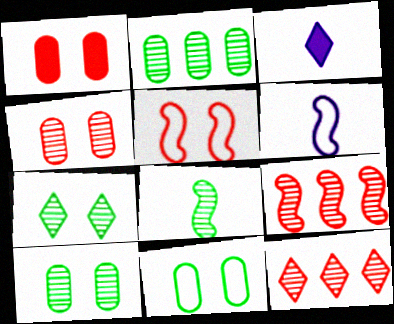[[2, 3, 5], 
[2, 7, 8], 
[3, 9, 11]]